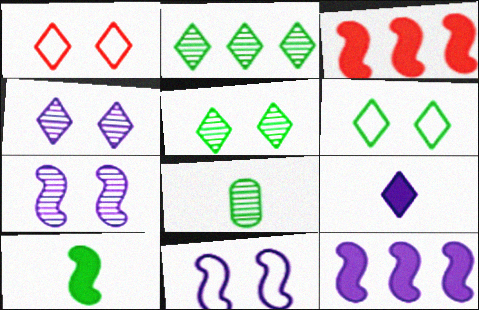[[1, 2, 9], 
[1, 8, 12]]